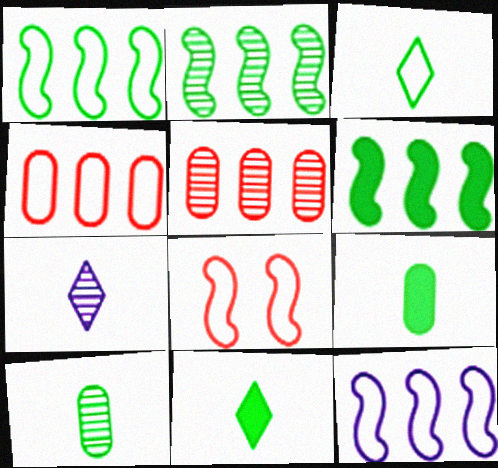[[1, 2, 6]]